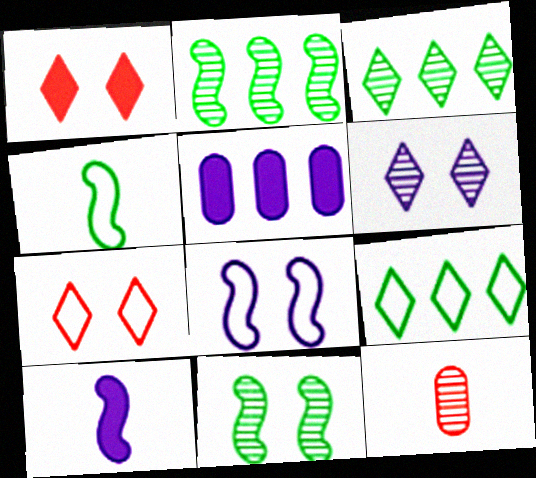[[2, 6, 12]]